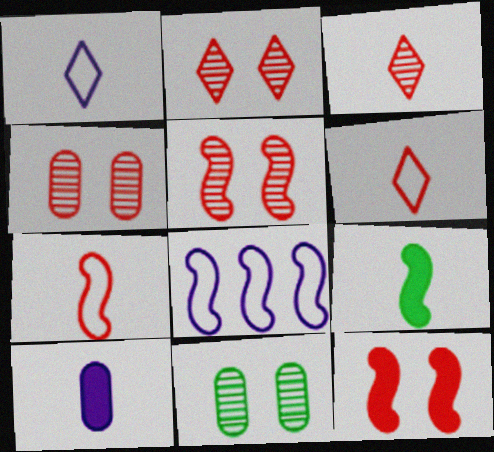[[2, 4, 5], 
[5, 8, 9]]